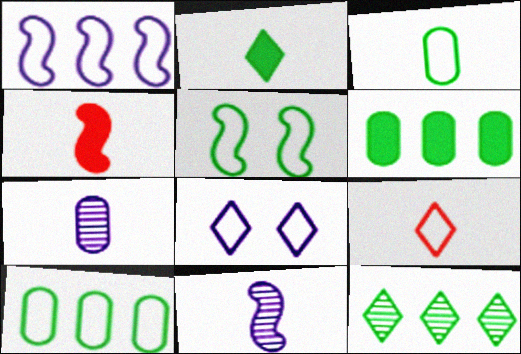[]